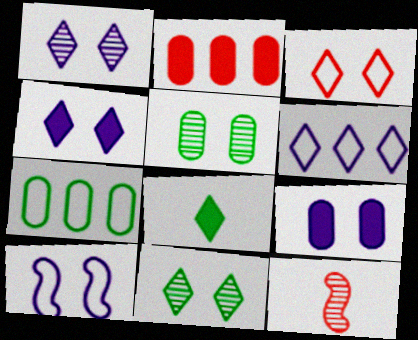[[1, 9, 10], 
[2, 3, 12], 
[3, 4, 11], 
[4, 7, 12]]